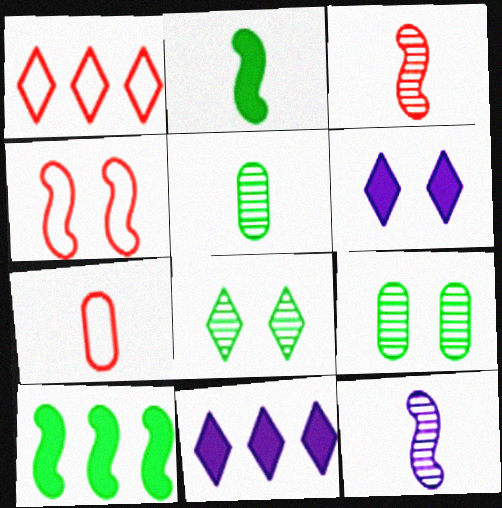[[1, 4, 7], 
[4, 5, 11], 
[4, 6, 9], 
[4, 10, 12]]